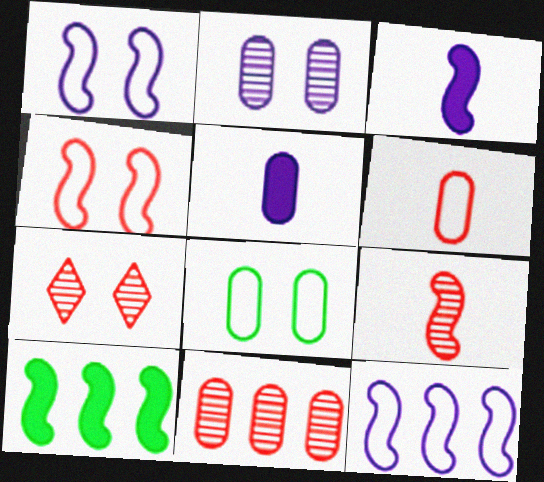[[1, 9, 10], 
[5, 8, 11], 
[7, 9, 11]]